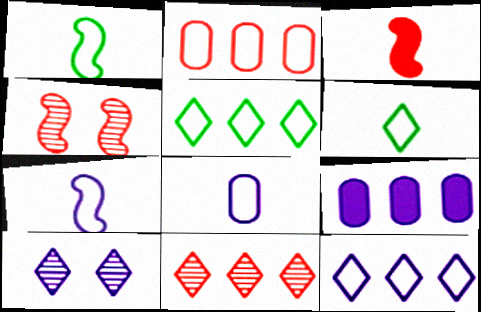[[4, 6, 9], 
[7, 9, 10]]